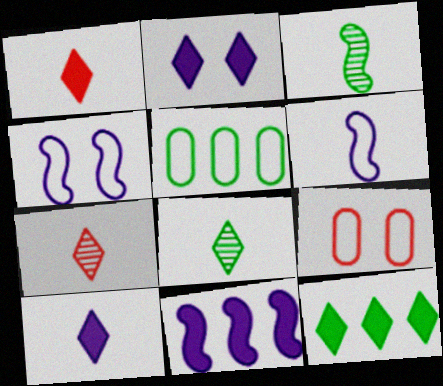[[1, 2, 12], 
[8, 9, 11]]